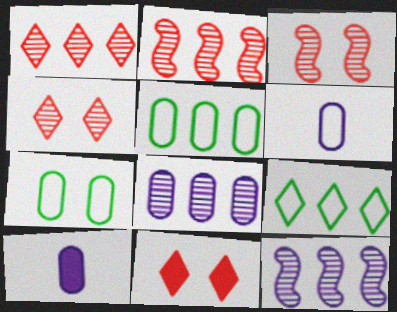[[3, 9, 10]]